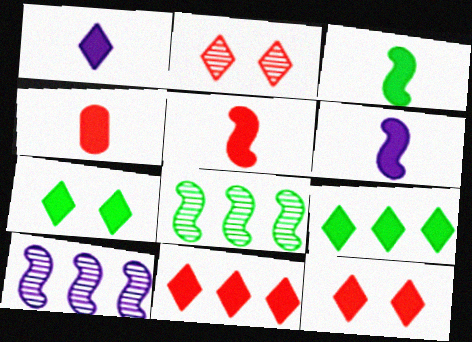[[1, 3, 4], 
[1, 7, 11], 
[1, 9, 12], 
[3, 5, 6]]